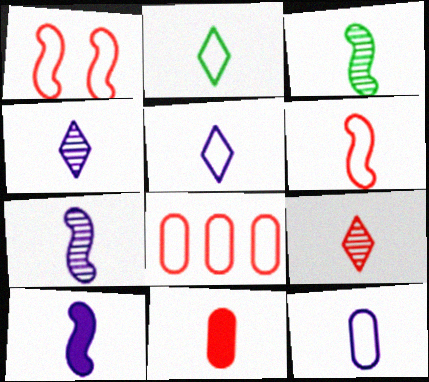[[2, 6, 12], 
[2, 7, 11], 
[3, 5, 11], 
[3, 6, 10], 
[4, 10, 12], 
[6, 9, 11]]